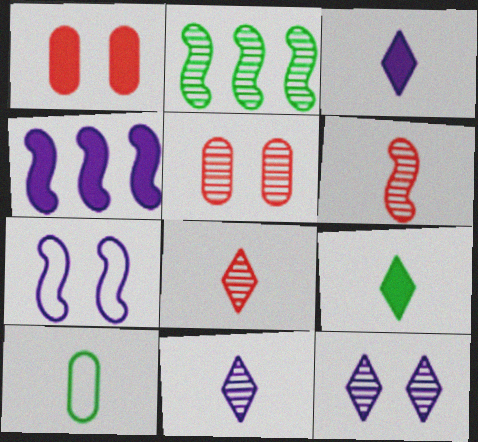[[1, 4, 9], 
[2, 5, 11], 
[3, 6, 10]]